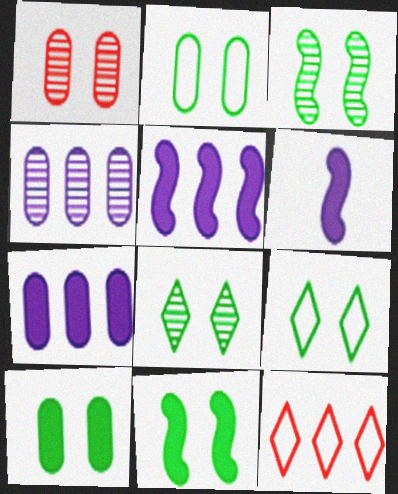[[2, 8, 11], 
[3, 9, 10]]